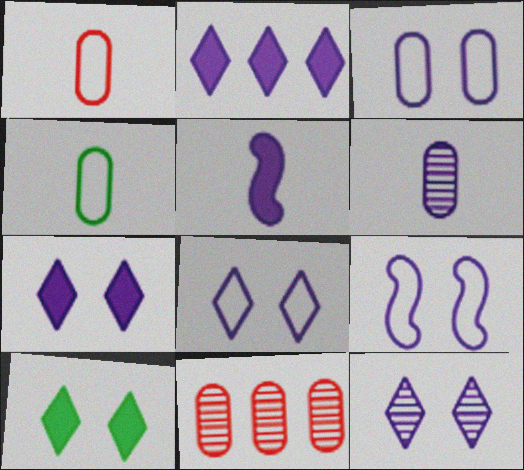[[2, 6, 9], 
[3, 8, 9], 
[7, 8, 12]]